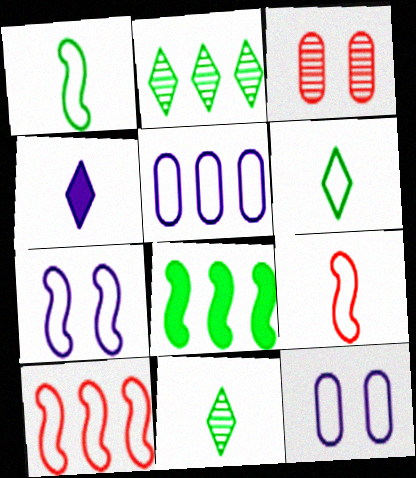[[1, 7, 10], 
[6, 10, 12]]